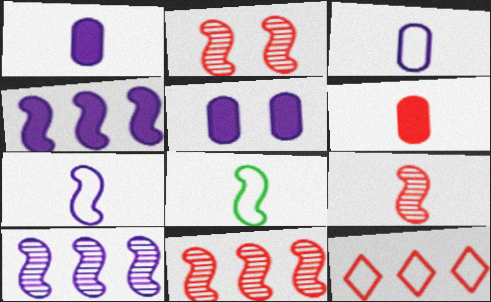[[2, 4, 8], 
[2, 6, 12], 
[2, 9, 11]]